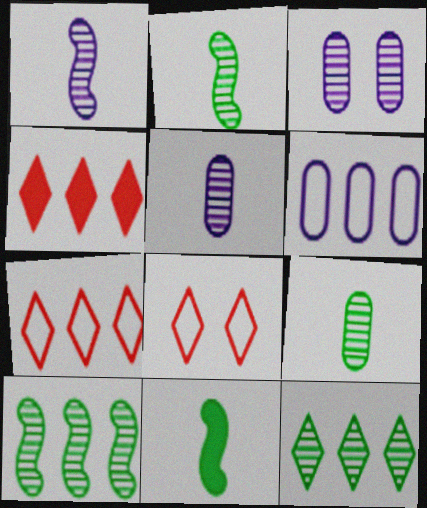[[3, 7, 11], 
[4, 6, 10]]